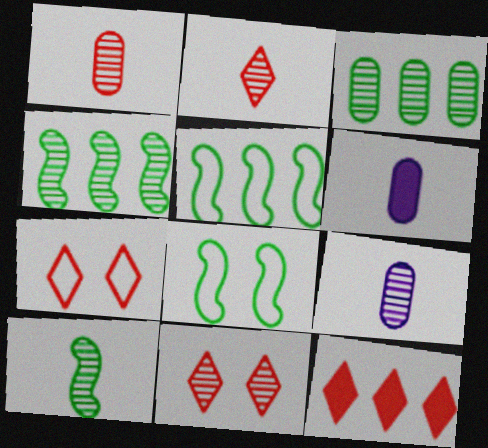[[2, 7, 12], 
[2, 9, 10], 
[4, 6, 7], 
[4, 9, 11], 
[5, 6, 11], 
[8, 9, 12]]